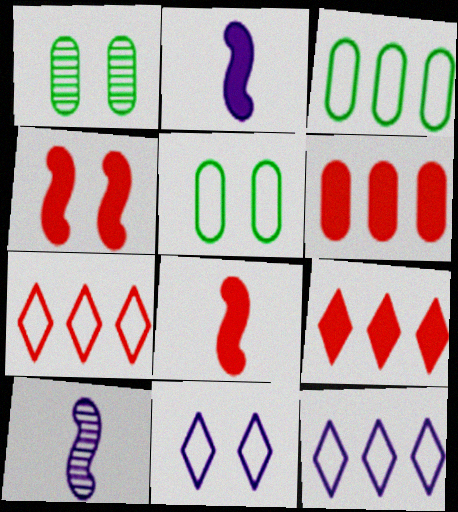[[1, 2, 7], 
[1, 4, 11], 
[1, 8, 12], 
[5, 9, 10]]